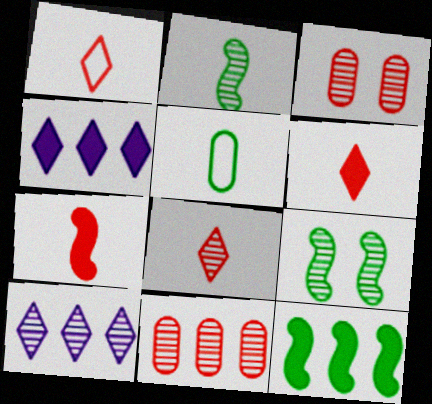[[1, 6, 8], 
[2, 3, 10]]